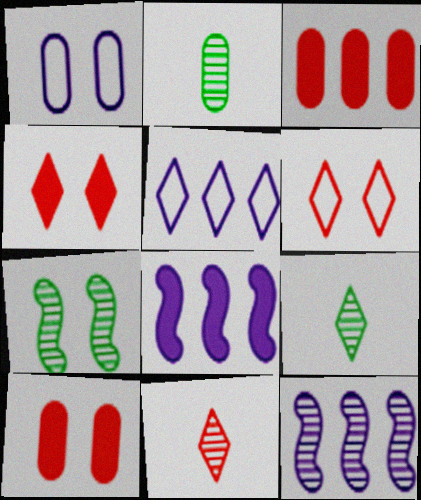[[1, 2, 3], 
[1, 4, 7], 
[2, 6, 8], 
[4, 5, 9]]